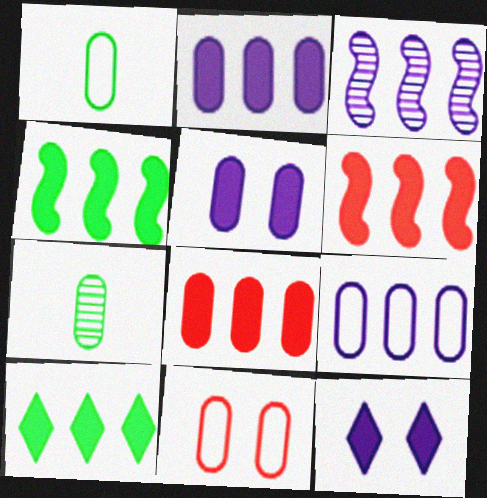[[1, 9, 11], 
[2, 6, 10], 
[2, 7, 11]]